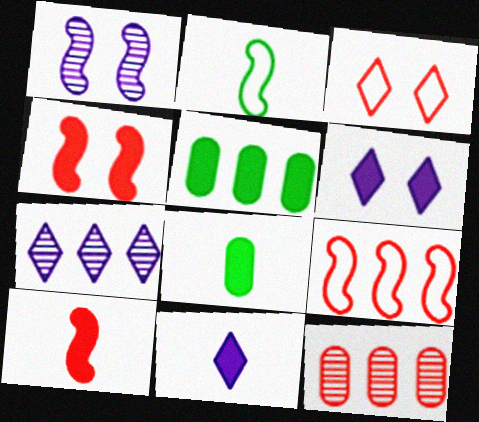[[2, 6, 12], 
[3, 10, 12], 
[4, 5, 11], 
[5, 6, 10], 
[5, 7, 9], 
[8, 10, 11]]